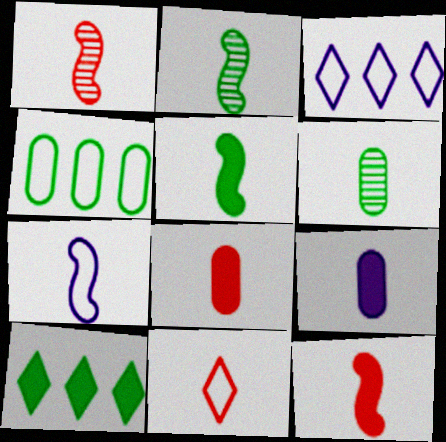[[1, 5, 7], 
[1, 8, 11], 
[2, 7, 12], 
[2, 9, 11]]